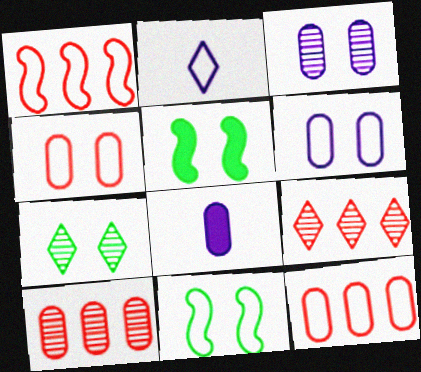[[1, 7, 8], 
[2, 5, 10], 
[2, 11, 12], 
[8, 9, 11]]